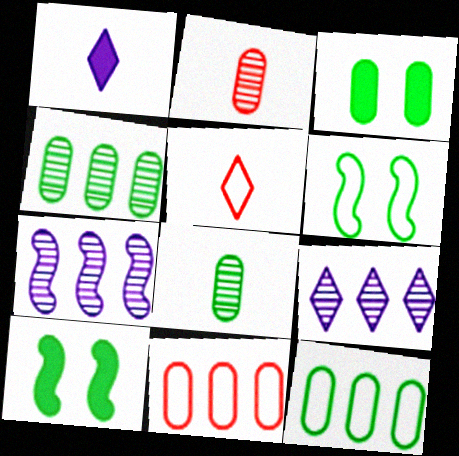[[3, 5, 7], 
[3, 8, 12]]